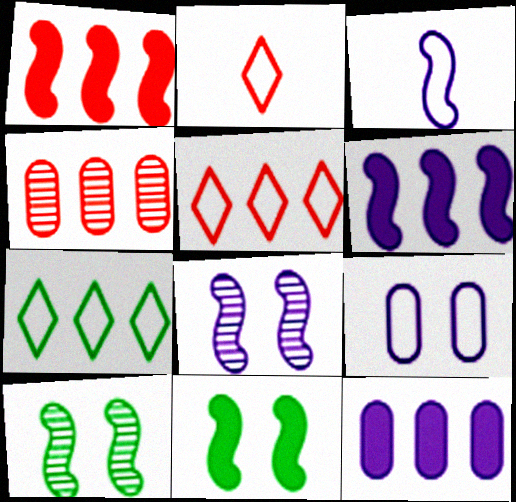[[1, 3, 10], 
[1, 4, 5], 
[2, 10, 12], 
[3, 6, 8], 
[4, 6, 7]]